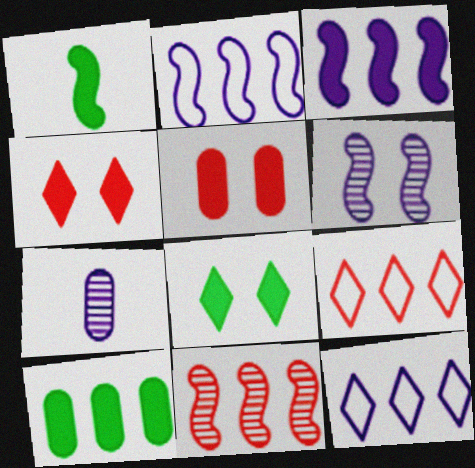[[1, 8, 10], 
[10, 11, 12]]